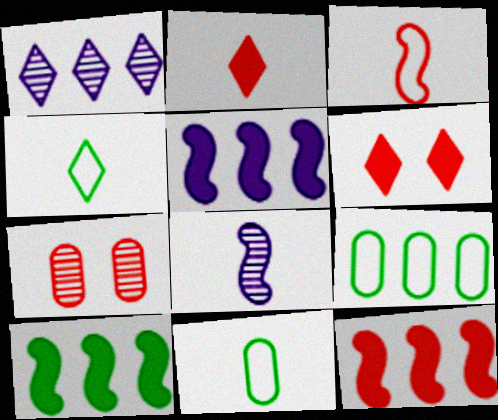[[1, 4, 6], 
[1, 9, 12], 
[2, 8, 11], 
[4, 5, 7], 
[5, 10, 12], 
[6, 8, 9]]